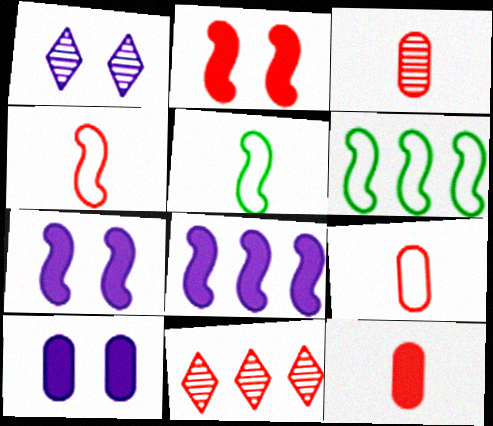[[1, 6, 12], 
[2, 9, 11], 
[3, 9, 12], 
[5, 10, 11]]